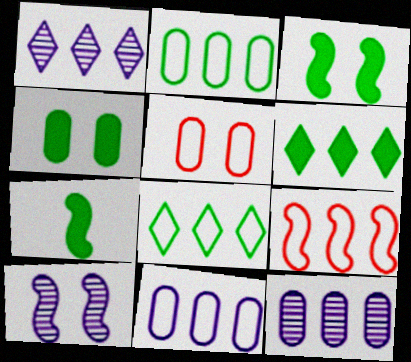[[1, 5, 7], 
[4, 6, 7], 
[6, 9, 12], 
[7, 9, 10], 
[8, 9, 11]]